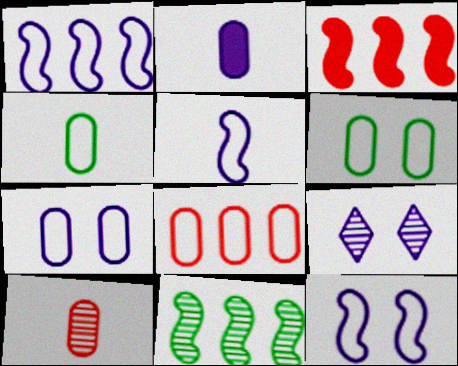[[1, 2, 9], 
[1, 3, 11], 
[1, 5, 12], 
[2, 4, 10], 
[3, 4, 9], 
[4, 7, 8], 
[9, 10, 11]]